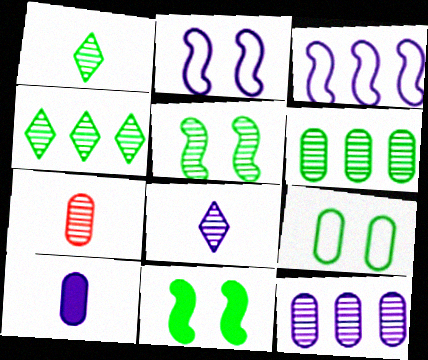[[1, 5, 6]]